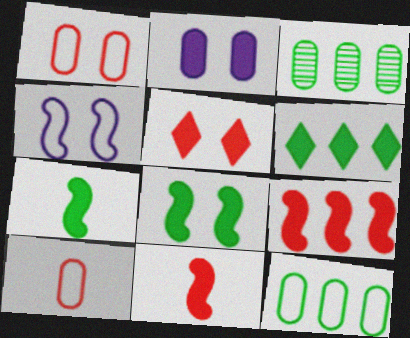[[2, 3, 10], 
[2, 5, 8], 
[2, 6, 11]]